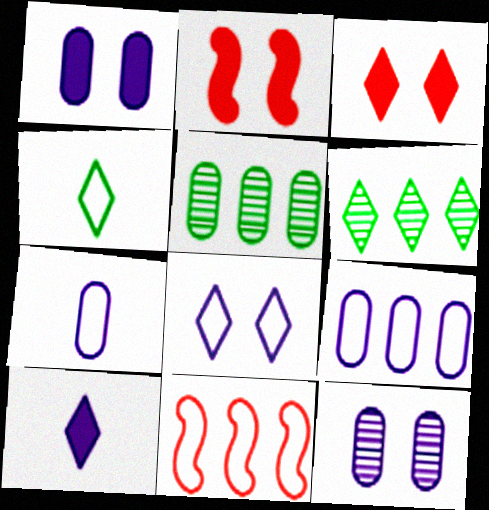[[2, 6, 7]]